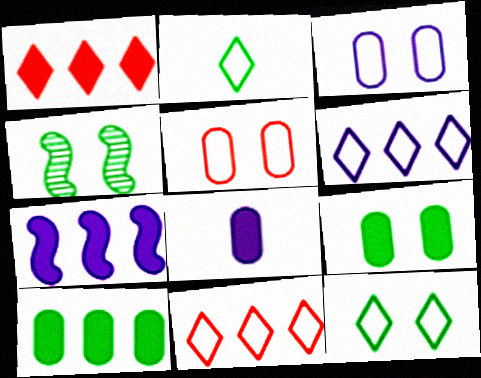[[1, 7, 10], 
[2, 4, 10], 
[4, 8, 11], 
[4, 9, 12]]